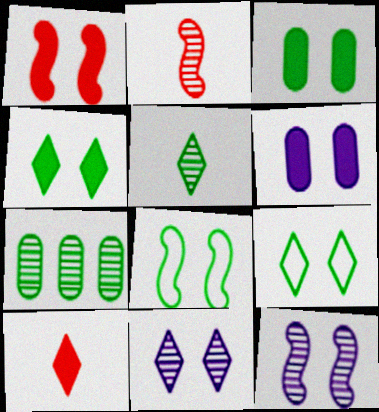[[1, 4, 6], 
[1, 8, 12], 
[2, 7, 11]]